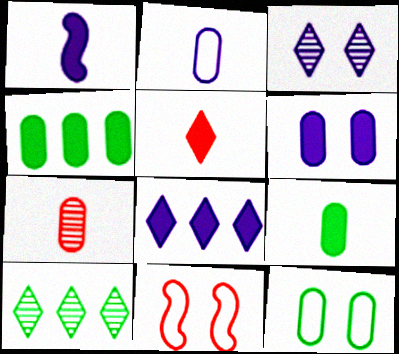[[1, 5, 9], 
[1, 6, 8], 
[2, 7, 9]]